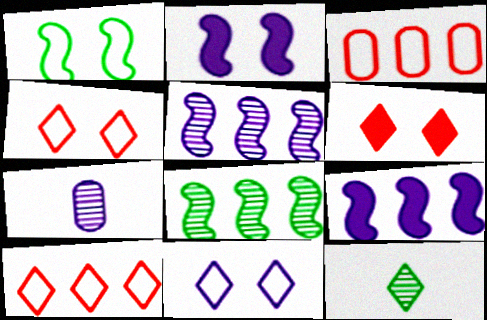[[2, 3, 12], 
[7, 9, 11]]